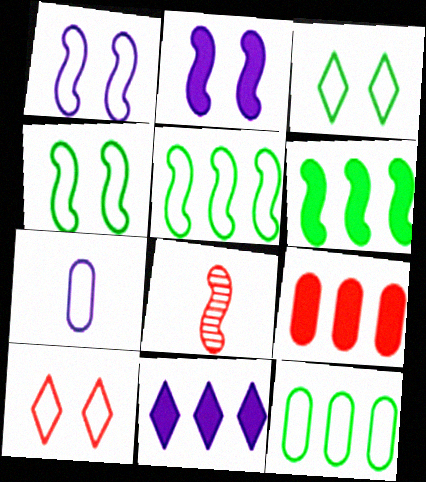[[1, 6, 8], 
[2, 5, 8], 
[5, 7, 10], 
[6, 9, 11], 
[8, 9, 10]]